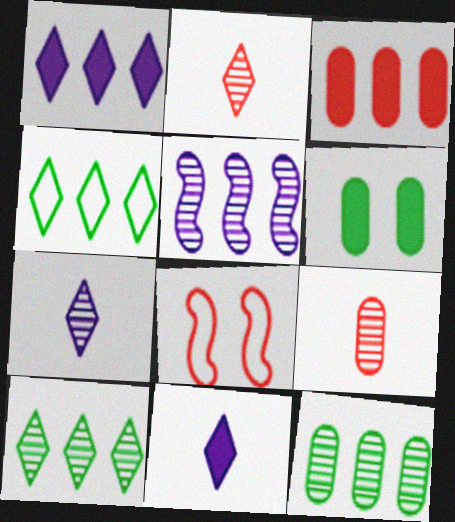[[2, 3, 8], 
[3, 4, 5], 
[8, 11, 12]]